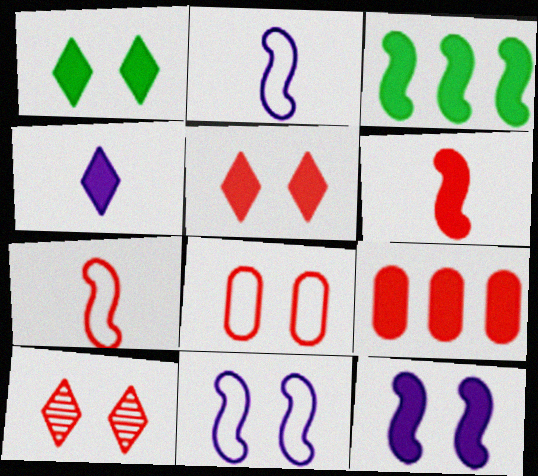[[3, 6, 12], 
[5, 6, 9], 
[7, 9, 10]]